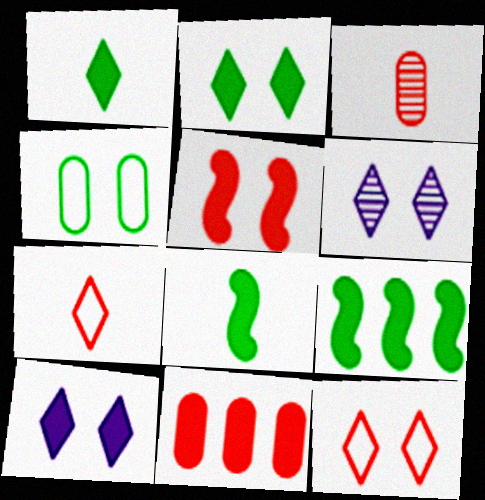[[2, 6, 12], 
[4, 5, 6], 
[8, 10, 11]]